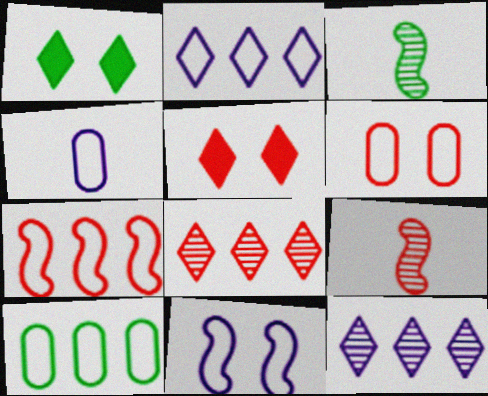[[1, 3, 10], 
[2, 4, 11], 
[2, 7, 10], 
[4, 6, 10]]